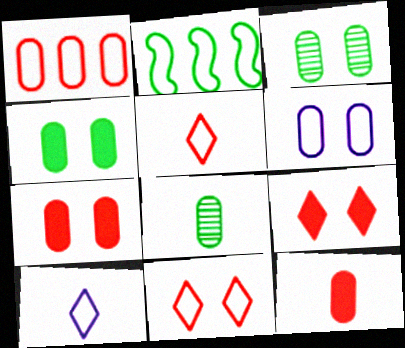[[2, 5, 6], 
[3, 6, 7]]